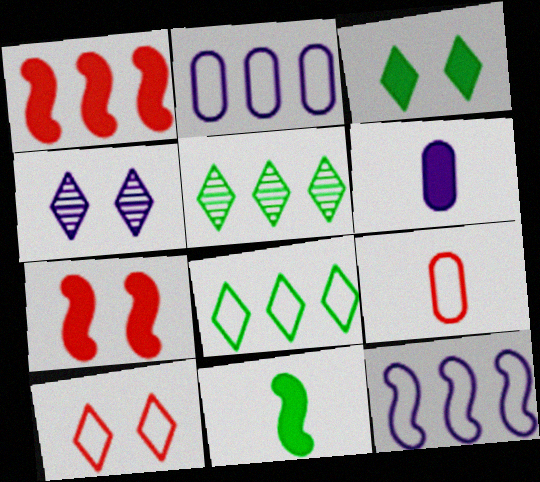[[1, 2, 5], 
[1, 3, 6], 
[3, 4, 10], 
[4, 6, 12]]